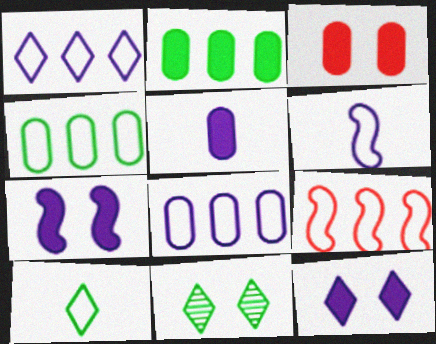[[1, 4, 9], 
[2, 3, 5], 
[5, 9, 11]]